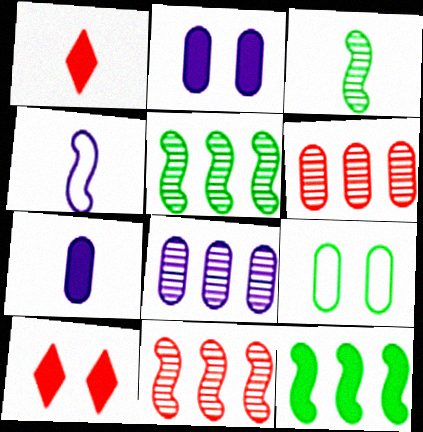[[1, 2, 12], 
[6, 7, 9], 
[7, 10, 12]]